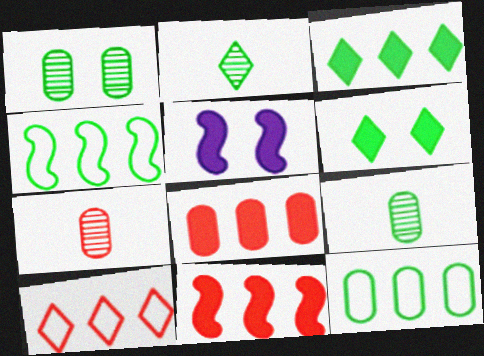[[4, 6, 9], 
[5, 9, 10]]